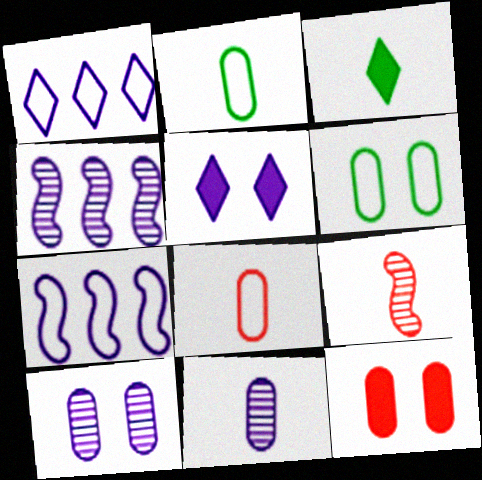[[5, 7, 11], 
[6, 10, 12]]